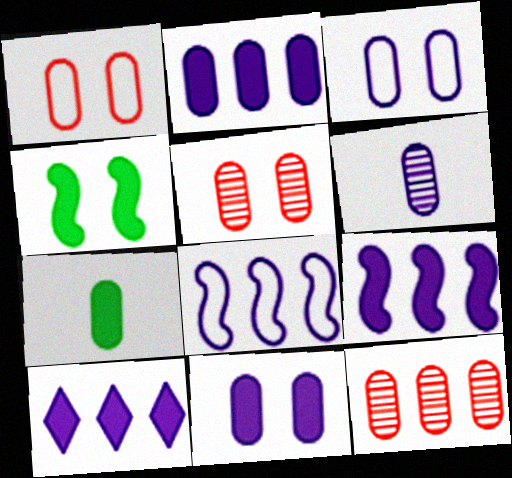[[2, 3, 6], 
[2, 9, 10], 
[3, 7, 12]]